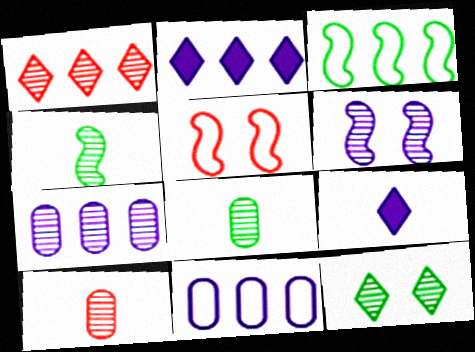[[1, 6, 8], 
[2, 5, 8], 
[6, 9, 11]]